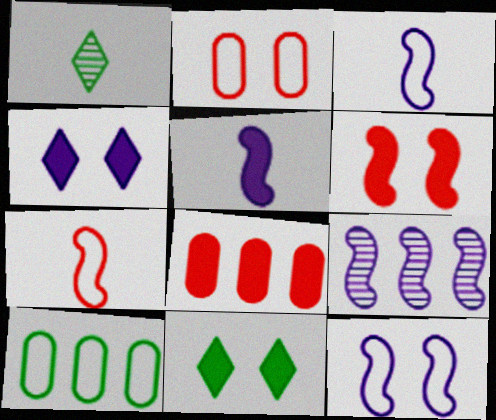[[1, 8, 12], 
[5, 8, 11], 
[5, 9, 12]]